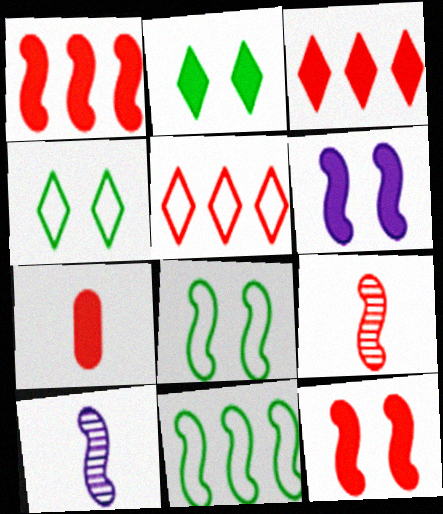[[1, 8, 10], 
[3, 7, 12], 
[6, 9, 11], 
[10, 11, 12]]